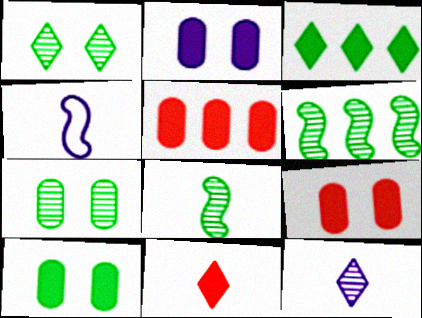[[1, 4, 5], 
[2, 9, 10]]